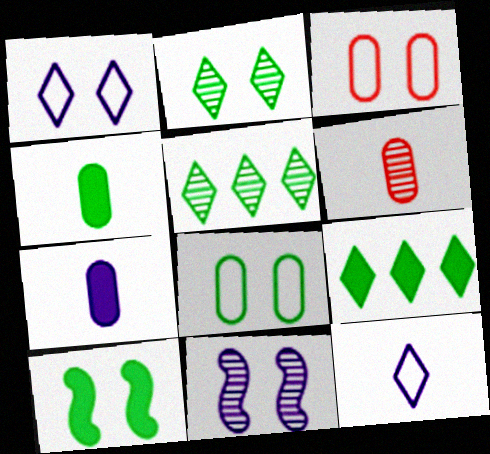[[2, 8, 10], 
[4, 9, 10], 
[5, 6, 11]]